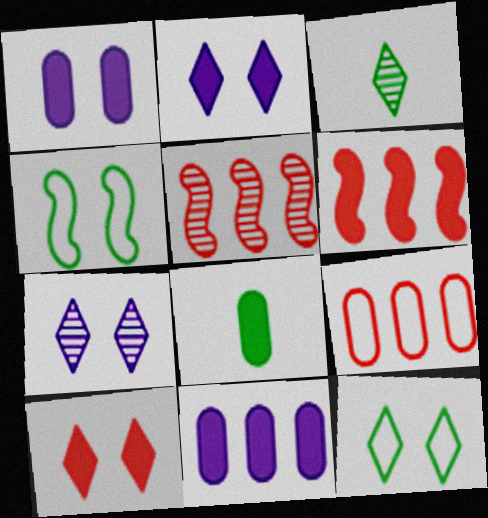[[2, 6, 8], 
[7, 10, 12]]